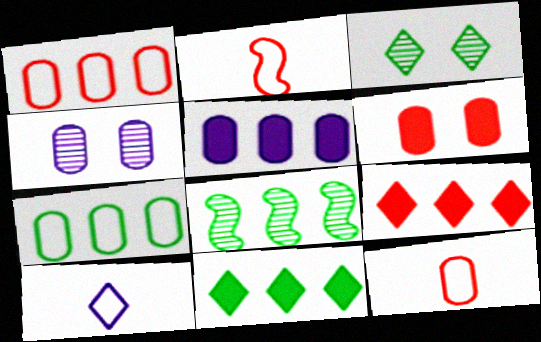[[2, 3, 5], 
[2, 4, 11], 
[3, 9, 10], 
[6, 8, 10], 
[7, 8, 11]]